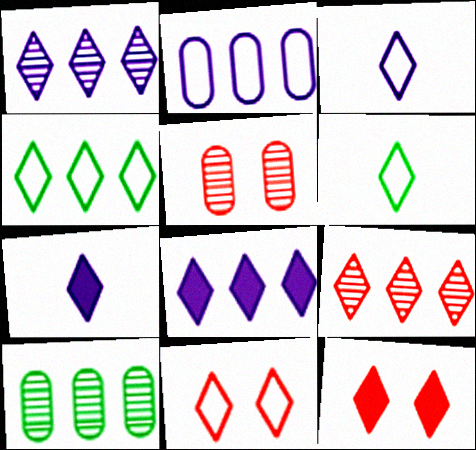[[1, 6, 12], 
[3, 4, 11], 
[4, 8, 9]]